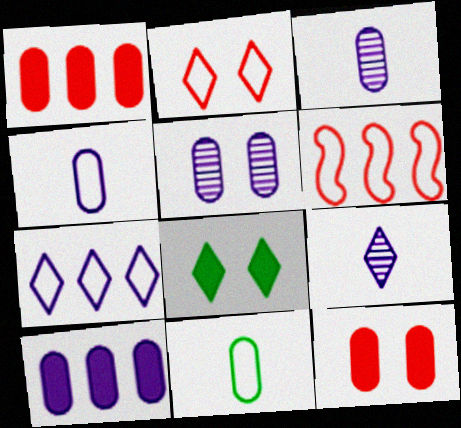[[1, 5, 11], 
[3, 6, 8], 
[4, 5, 10]]